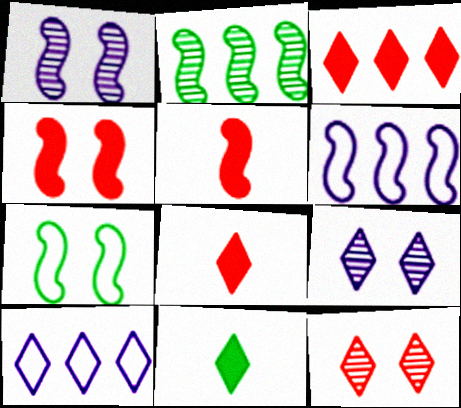[[1, 4, 7], 
[10, 11, 12]]